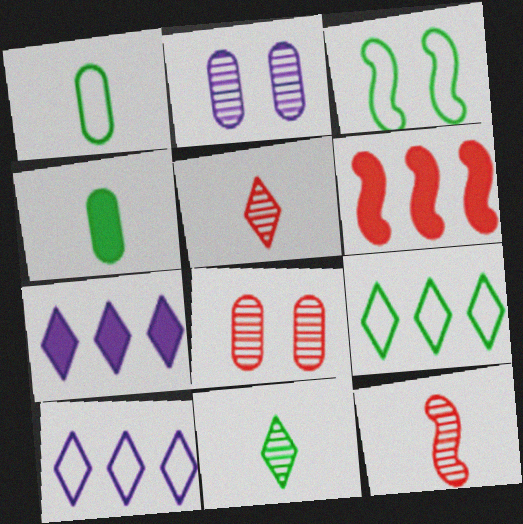[[1, 3, 9]]